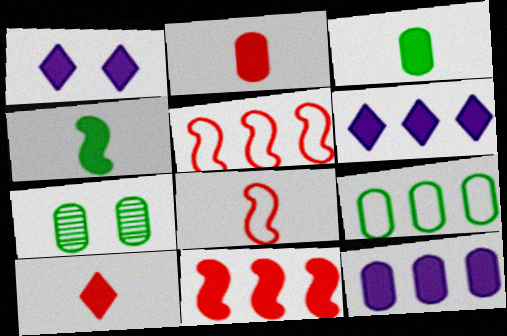[[1, 3, 11], 
[3, 7, 9], 
[6, 7, 8]]